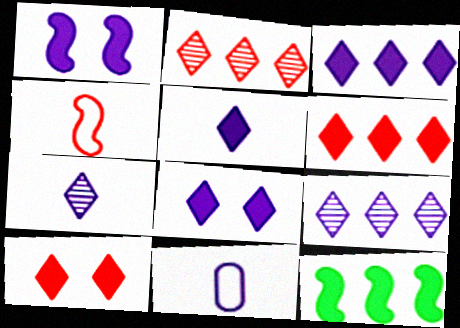[[1, 9, 11], 
[3, 5, 8]]